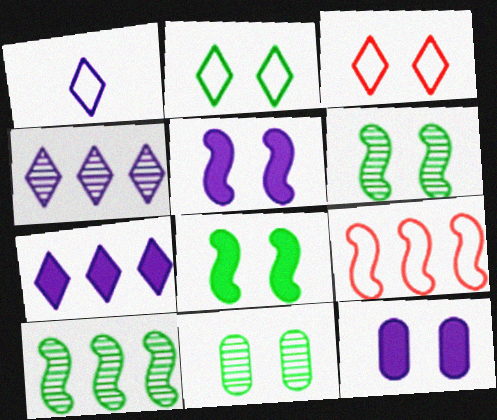[[2, 8, 11], 
[3, 5, 11], 
[3, 6, 12]]